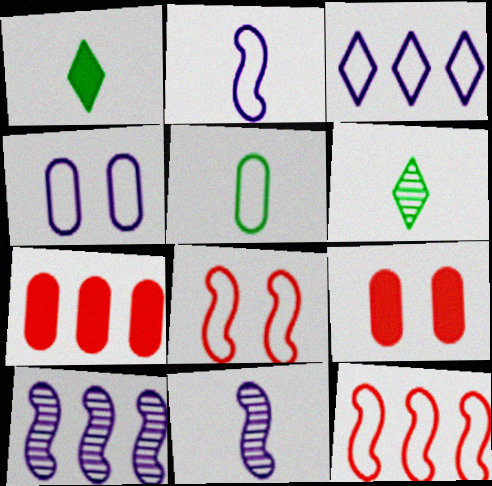[[2, 3, 4], 
[3, 5, 8]]